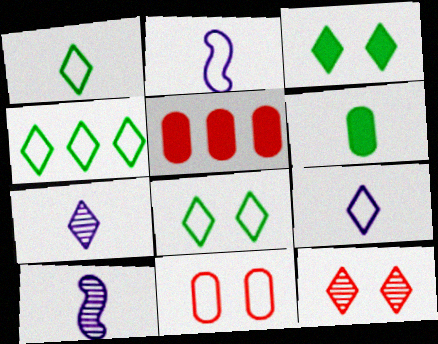[[1, 4, 8], 
[2, 4, 11], 
[5, 8, 10]]